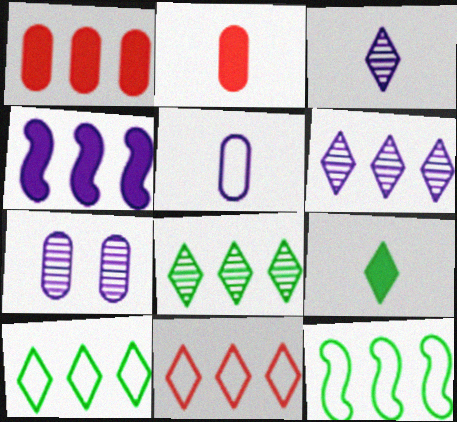[[1, 6, 12]]